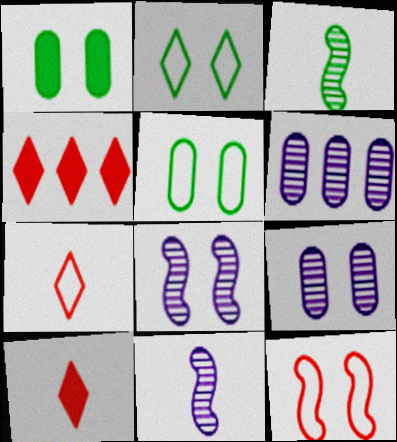[[4, 5, 11]]